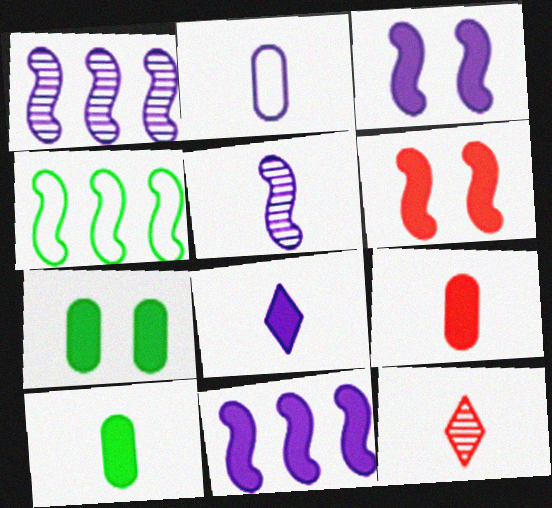[[2, 5, 8], 
[4, 5, 6]]